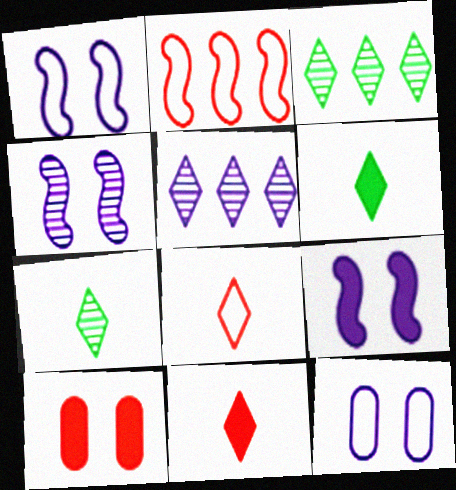[[1, 4, 9]]